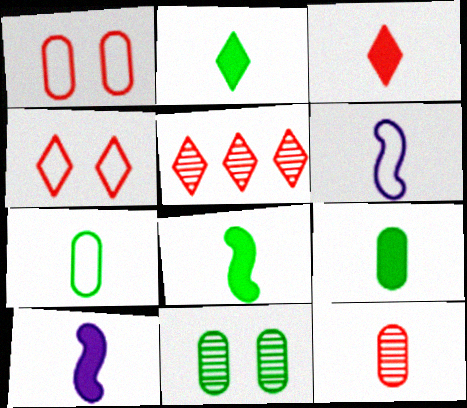[[2, 6, 12], 
[2, 8, 9], 
[3, 4, 5], 
[3, 9, 10]]